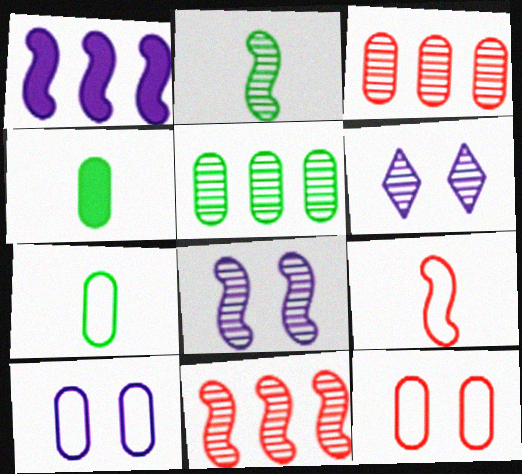[[2, 3, 6], 
[2, 8, 11], 
[3, 4, 10]]